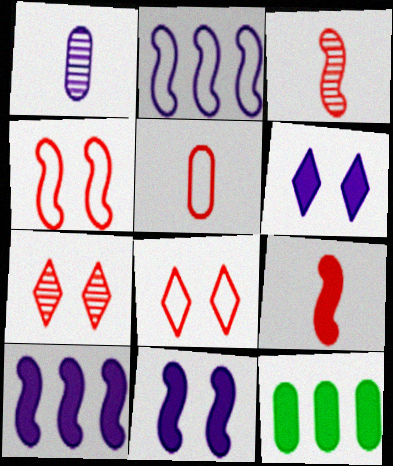[[1, 2, 6], 
[6, 9, 12]]